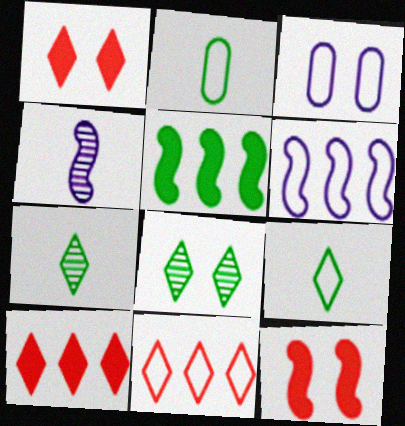[[2, 5, 8], 
[3, 8, 12]]